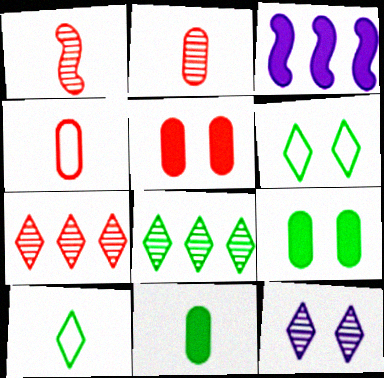[[2, 3, 6]]